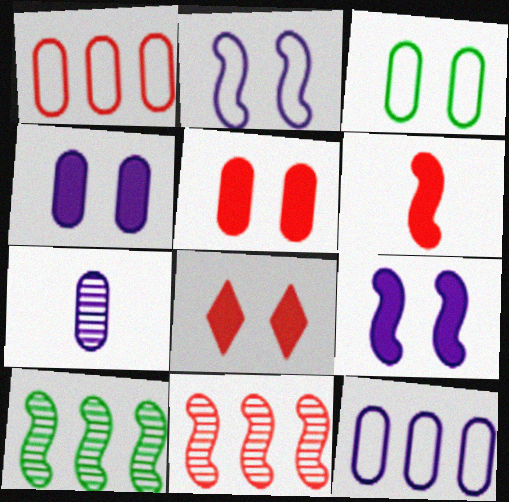[[2, 6, 10], 
[4, 7, 12]]